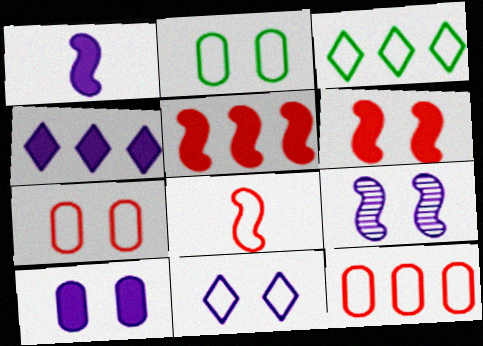[[1, 4, 10], 
[9, 10, 11]]